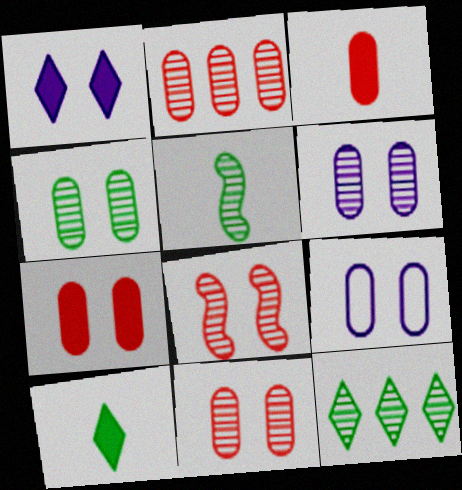[[4, 5, 12], 
[4, 6, 11], 
[4, 7, 9]]